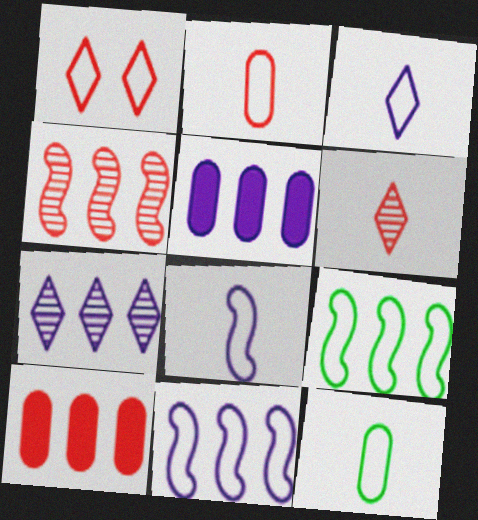[[1, 11, 12], 
[5, 7, 11], 
[7, 9, 10]]